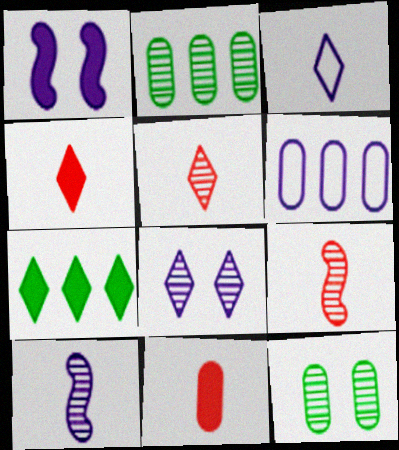[[1, 7, 11], 
[2, 8, 9], 
[6, 11, 12]]